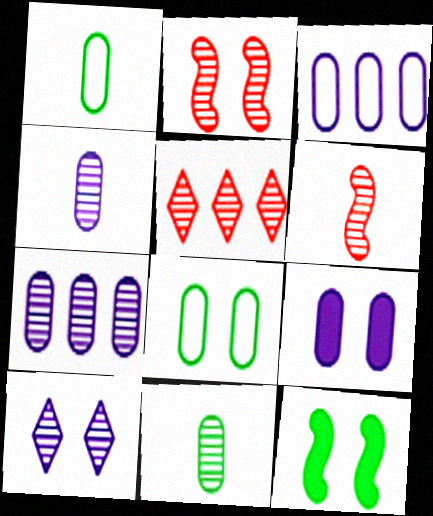[[3, 4, 9]]